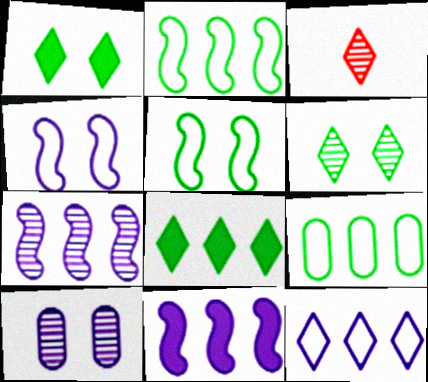[[1, 3, 12]]